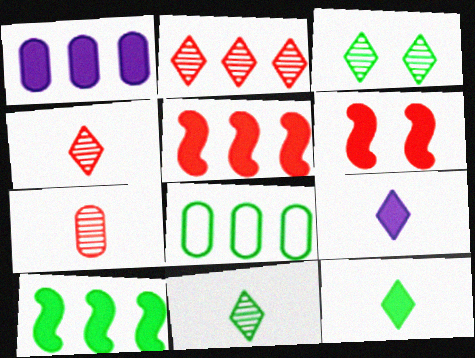[[1, 6, 12]]